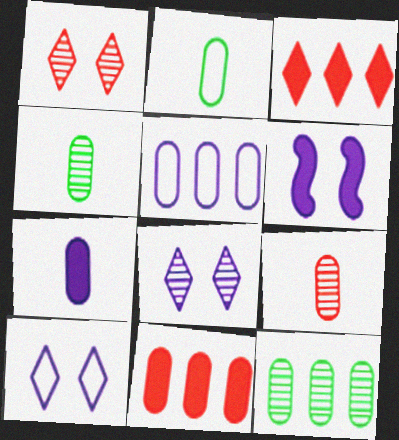[[2, 7, 9], 
[5, 11, 12]]